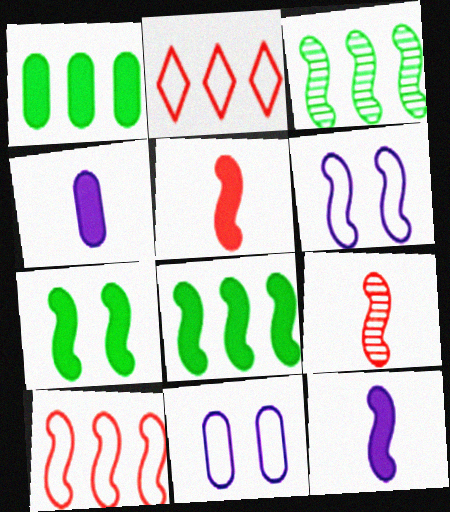[[3, 5, 6], 
[6, 8, 9]]